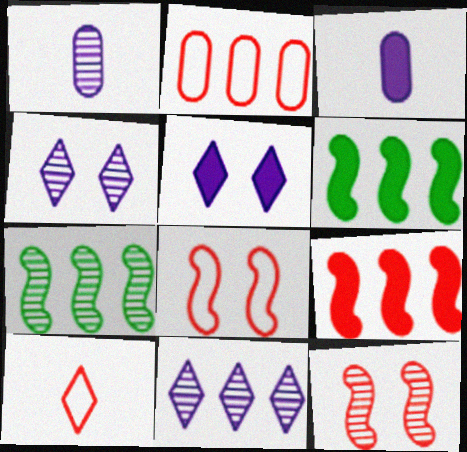[[2, 6, 11], 
[2, 8, 10]]